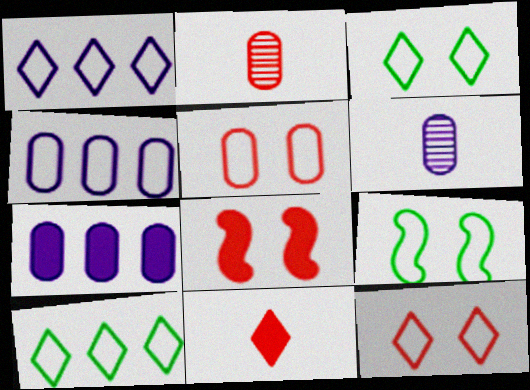[[6, 8, 10]]